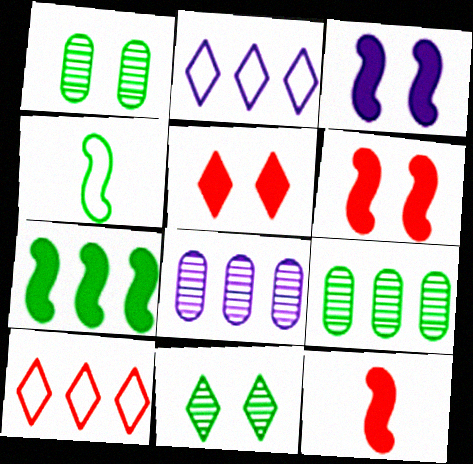[[1, 2, 12], 
[3, 7, 12], 
[4, 5, 8], 
[7, 8, 10]]